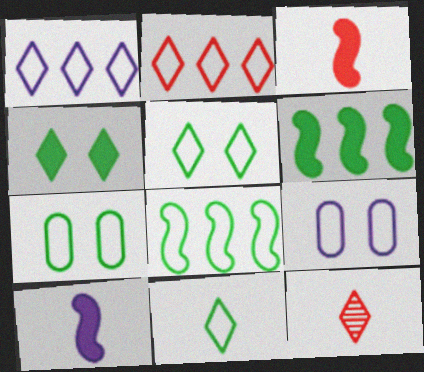[[1, 4, 12], 
[6, 9, 12], 
[7, 8, 11]]